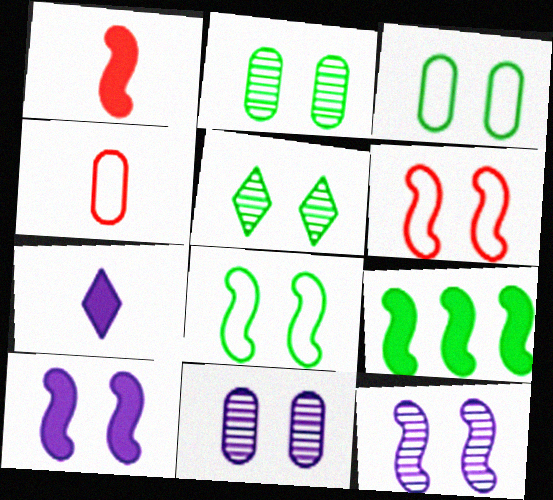[[1, 9, 10]]